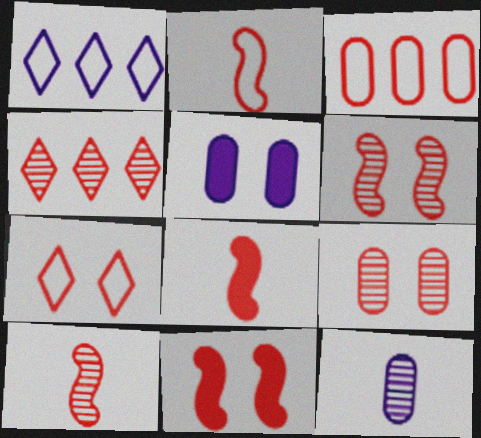[[2, 3, 7], 
[2, 8, 10], 
[4, 9, 10], 
[7, 9, 11]]